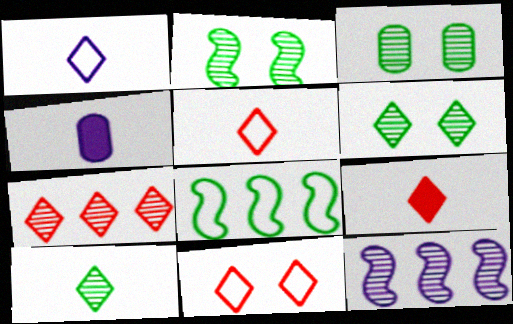[[1, 9, 10], 
[2, 3, 6], 
[7, 9, 11]]